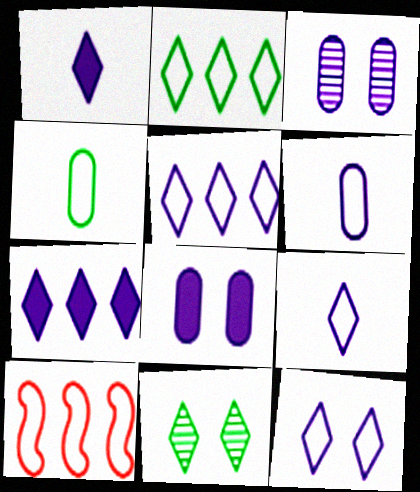[[4, 10, 12], 
[5, 9, 12]]